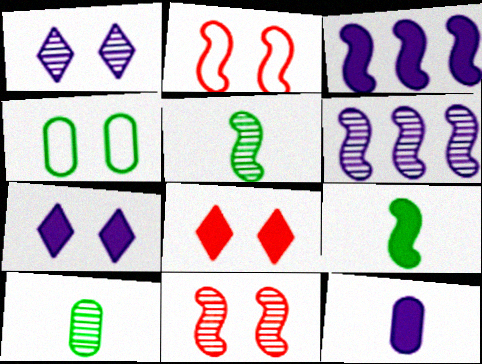[[2, 3, 5], 
[2, 6, 9], 
[3, 7, 12], 
[4, 7, 11], 
[5, 6, 11]]